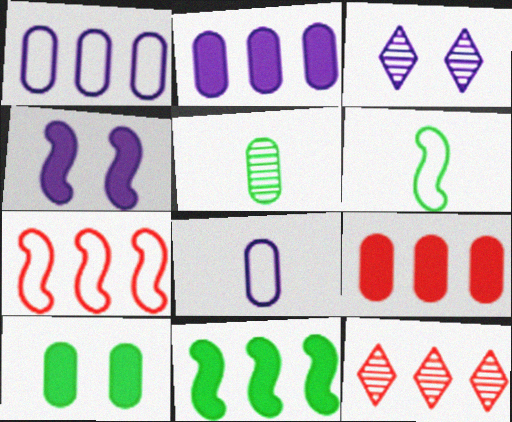[[1, 11, 12], 
[3, 6, 9], 
[7, 9, 12]]